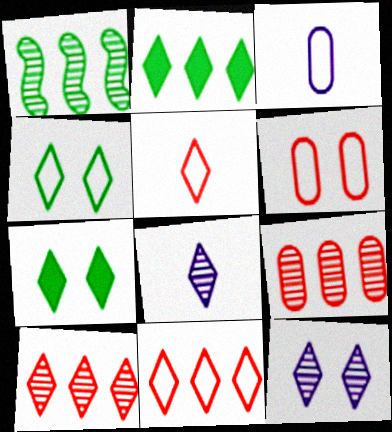[[2, 5, 12], 
[7, 8, 11]]